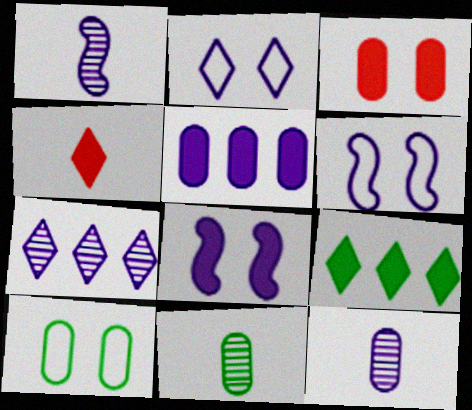[[1, 2, 5]]